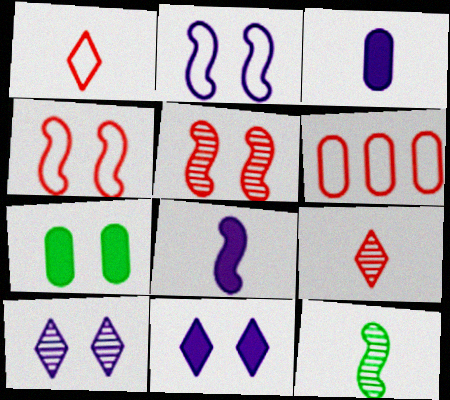[[1, 3, 12], 
[1, 4, 6], 
[4, 7, 10], 
[6, 11, 12]]